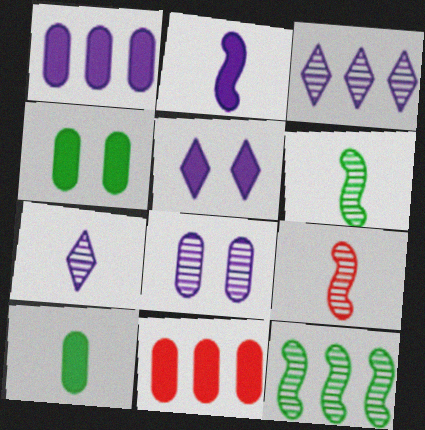[[1, 2, 5]]